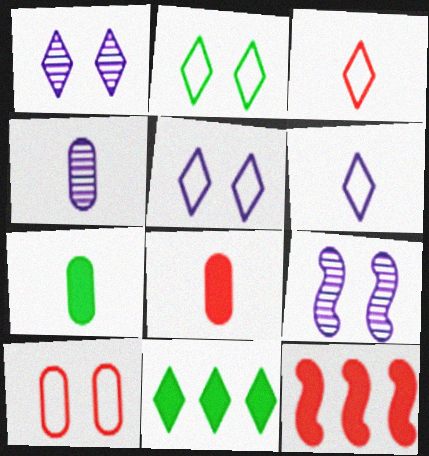[[1, 3, 11], 
[2, 4, 12]]